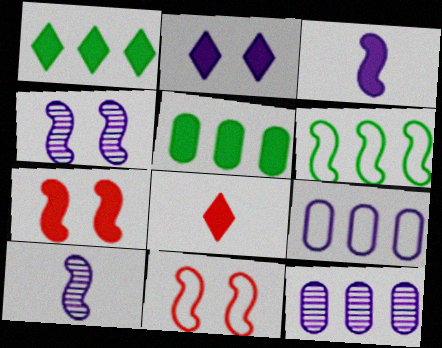[[1, 2, 8], 
[2, 9, 10], 
[6, 7, 10]]